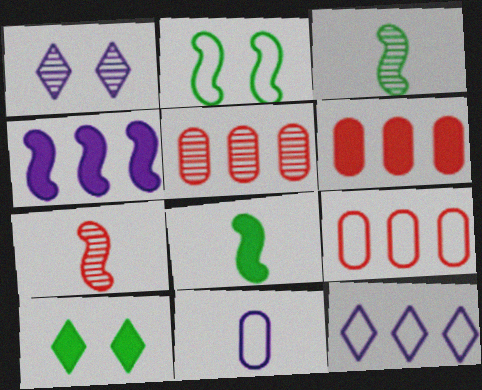[[1, 3, 5], 
[1, 4, 11], 
[1, 8, 9], 
[2, 4, 7], 
[5, 6, 9]]